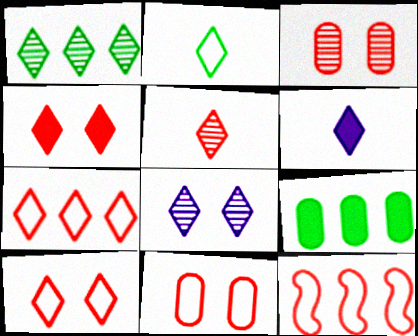[[1, 5, 8], 
[1, 6, 10], 
[2, 5, 6], 
[4, 5, 7]]